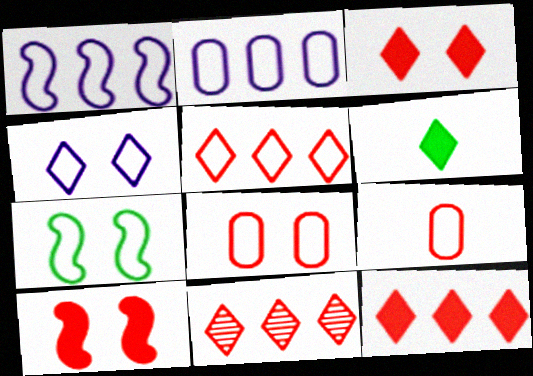[[4, 6, 11], 
[4, 7, 8], 
[5, 11, 12], 
[9, 10, 11]]